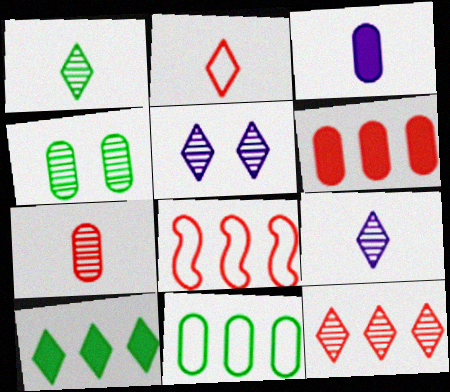[[1, 5, 12], 
[2, 5, 10], 
[6, 8, 12]]